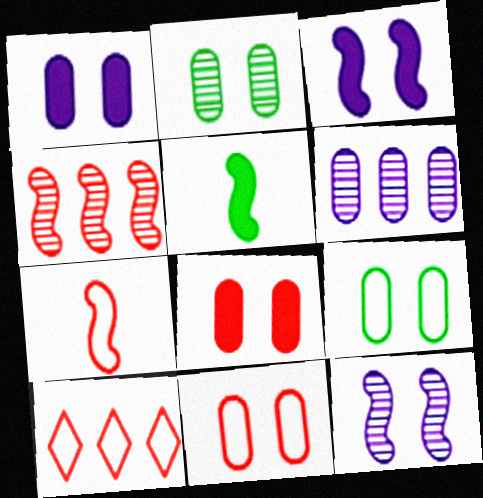[[1, 2, 11], 
[7, 10, 11]]